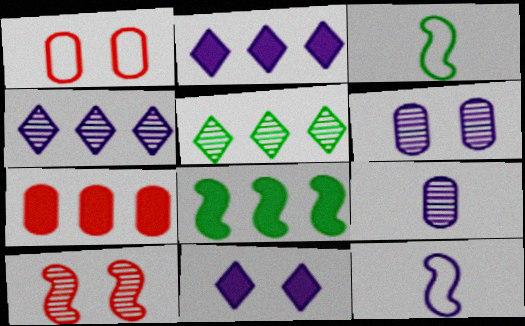[[2, 6, 12], 
[2, 7, 8], 
[5, 9, 10], 
[8, 10, 12]]